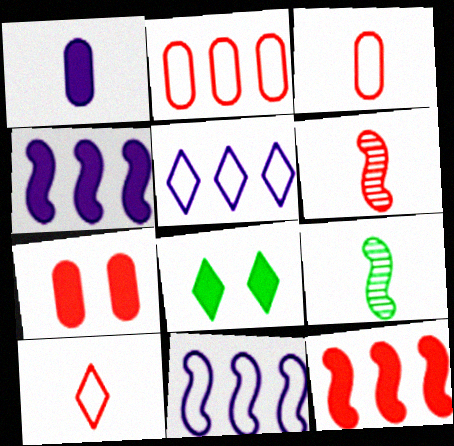[[1, 8, 12], 
[1, 9, 10], 
[5, 7, 9]]